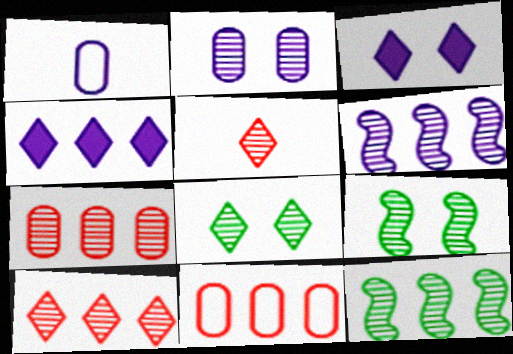[[1, 3, 6], 
[2, 5, 12], 
[4, 11, 12]]